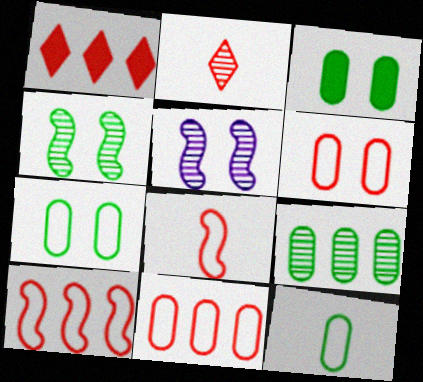[[1, 5, 12], 
[2, 5, 9], 
[3, 9, 12]]